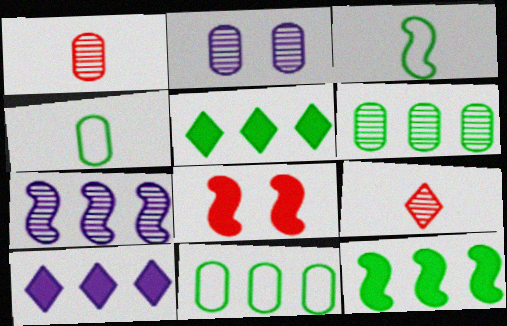[[1, 2, 6], 
[3, 7, 8]]